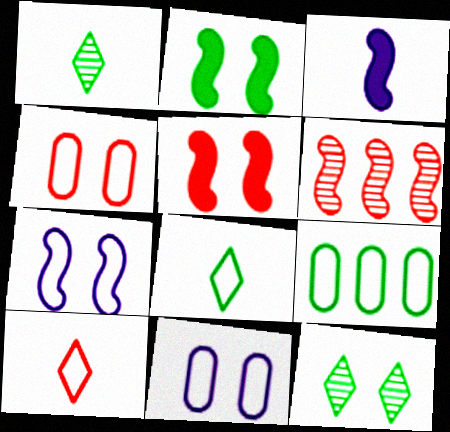[[1, 2, 9], 
[5, 11, 12], 
[7, 9, 10]]